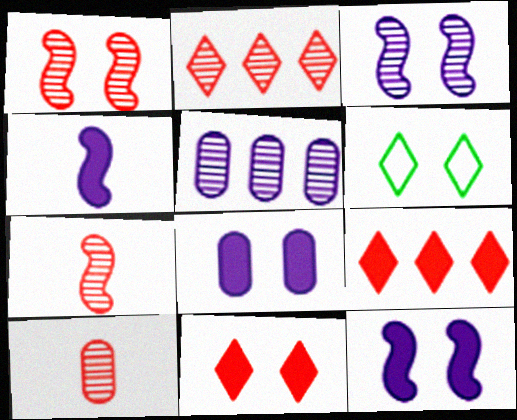[[1, 2, 10], 
[1, 6, 8]]